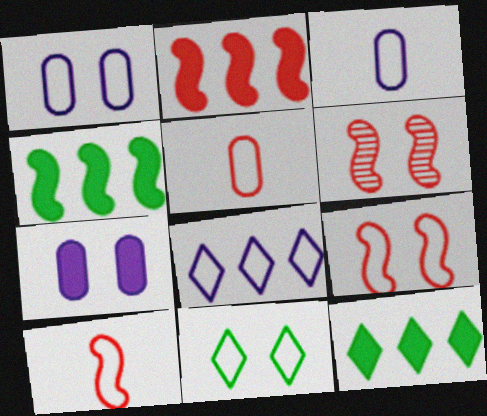[[1, 9, 11], 
[2, 6, 10], 
[3, 6, 12], 
[6, 7, 11]]